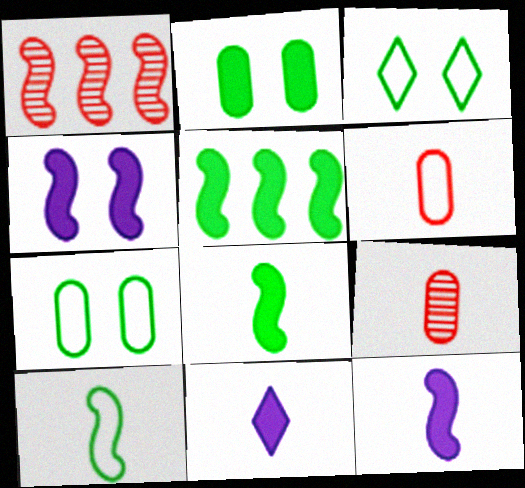[[1, 4, 10], 
[1, 7, 11], 
[9, 10, 11]]